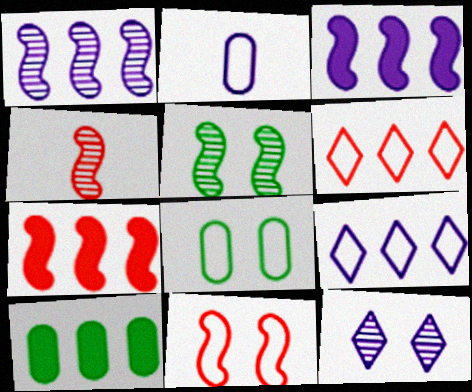[[1, 4, 5], 
[1, 6, 10], 
[2, 3, 12], 
[4, 7, 11]]